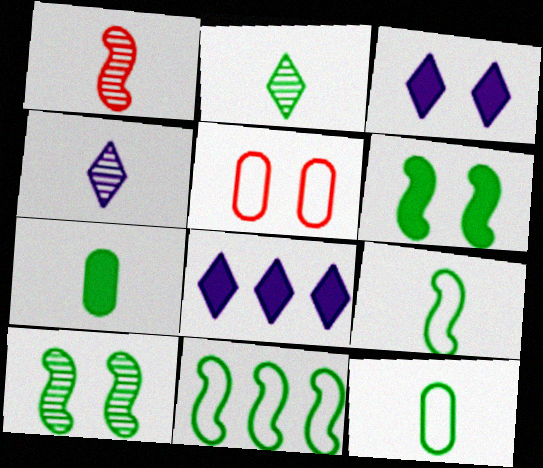[[2, 7, 9], 
[3, 5, 10]]